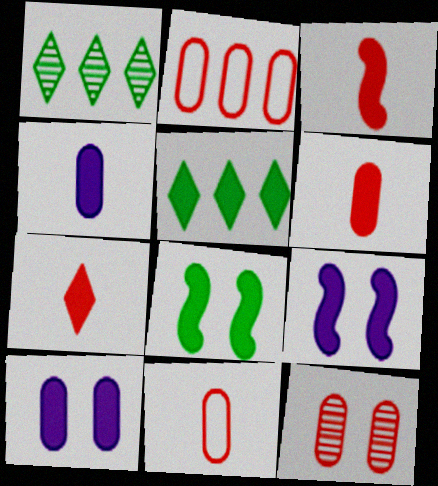[[1, 9, 11], 
[2, 6, 12], 
[3, 5, 10], 
[3, 6, 7], 
[5, 6, 9]]